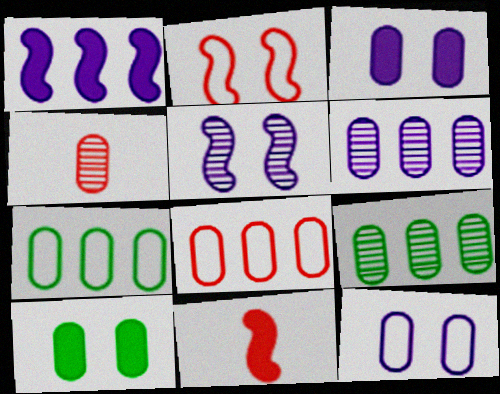[[3, 4, 7]]